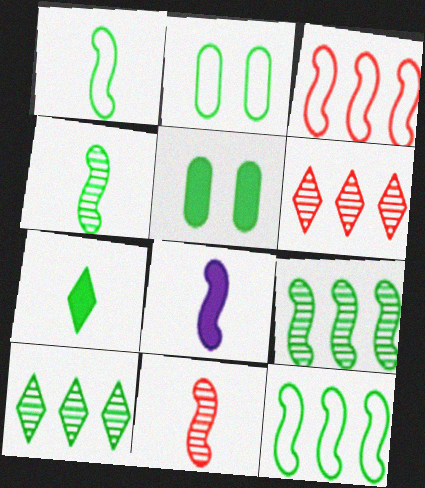[[1, 5, 10], 
[1, 8, 11], 
[2, 6, 8], 
[2, 7, 9]]